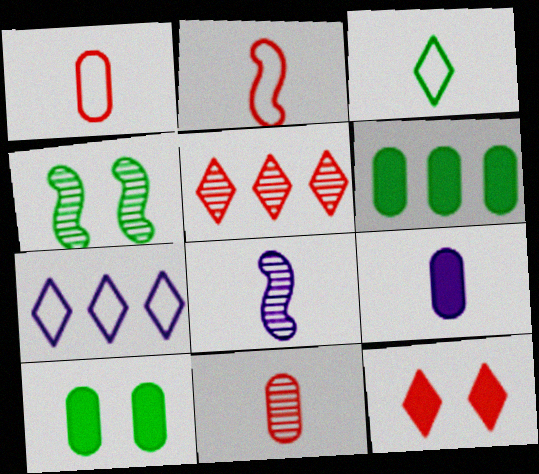[[3, 4, 6]]